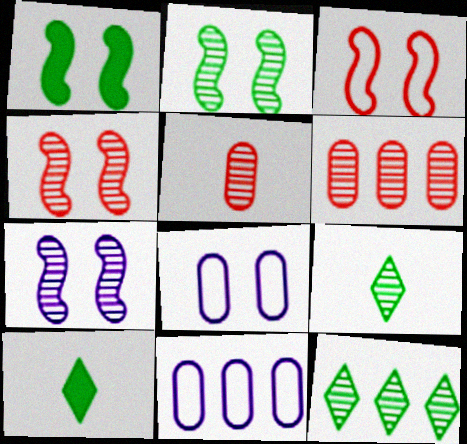[[1, 3, 7], 
[2, 4, 7], 
[4, 10, 11], 
[5, 7, 12], 
[6, 7, 9]]